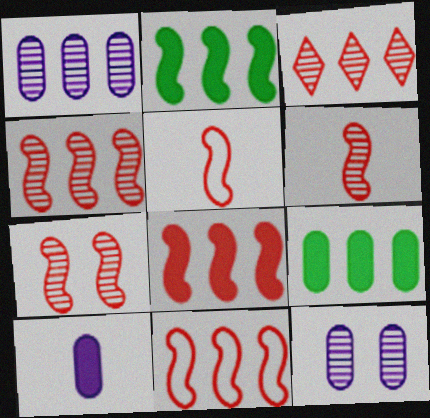[[4, 6, 7], 
[4, 8, 11], 
[5, 7, 8]]